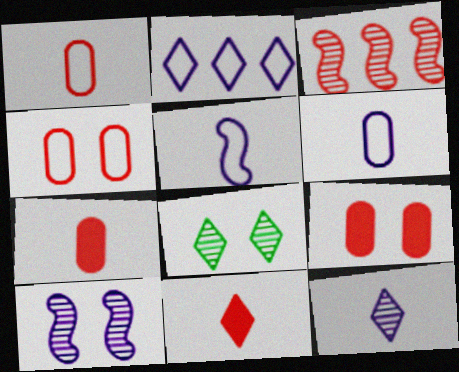[[2, 8, 11], 
[3, 4, 11]]